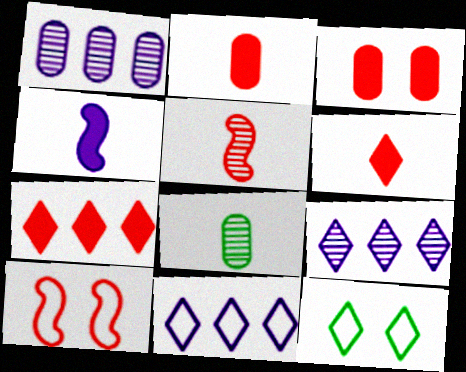[[6, 9, 12]]